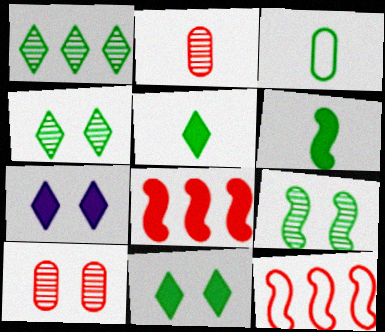[]